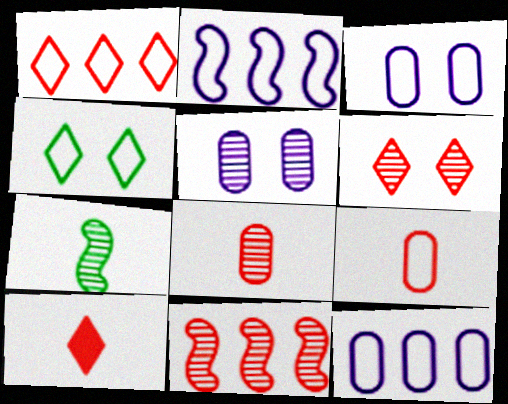[[1, 6, 10], 
[2, 4, 9], 
[6, 8, 11]]